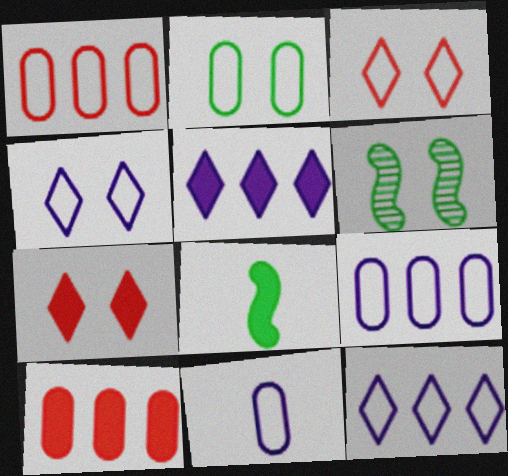[[1, 2, 11]]